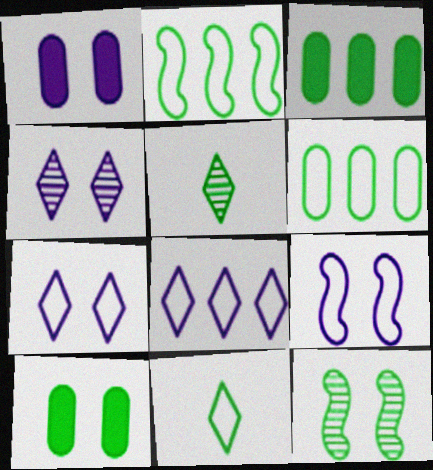[[1, 4, 9], 
[2, 5, 10], 
[3, 11, 12]]